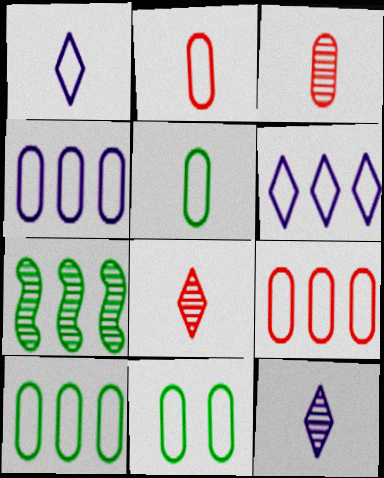[[2, 4, 11], 
[4, 9, 10], 
[5, 10, 11]]